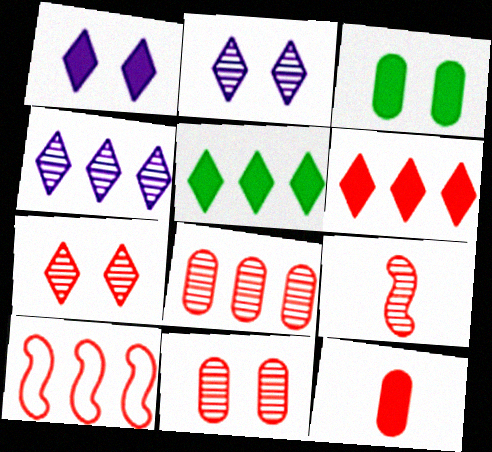[[6, 8, 10], 
[7, 8, 9], 
[7, 10, 12]]